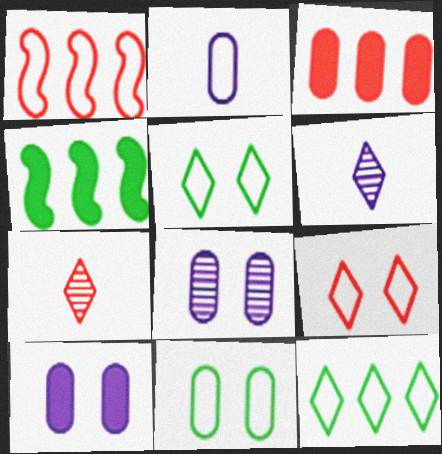[[1, 2, 5]]